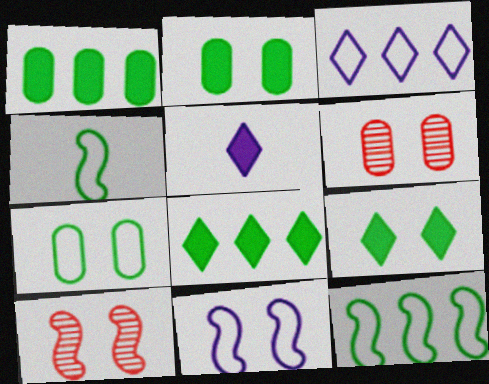[[5, 6, 12], 
[6, 9, 11]]